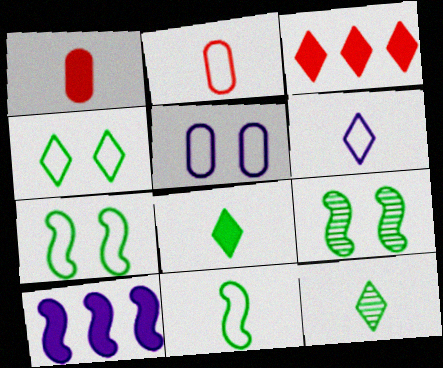[[2, 6, 11]]